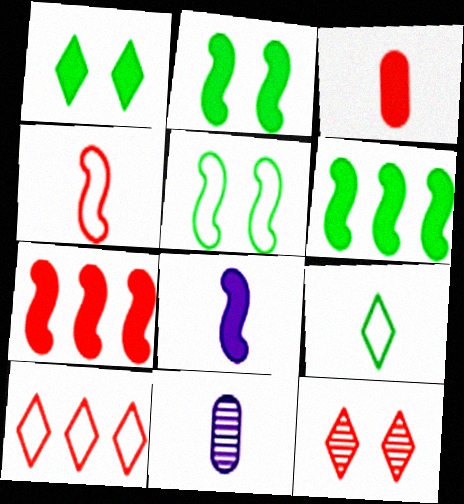[[2, 7, 8], 
[2, 10, 11]]